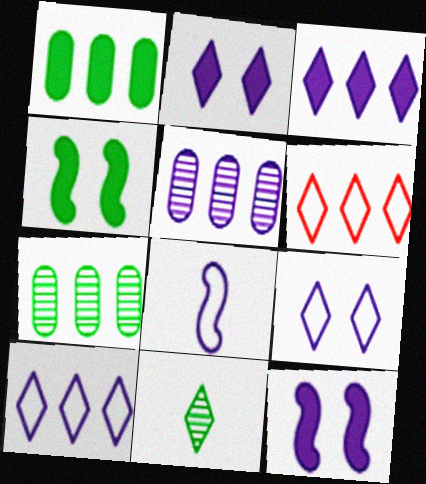[[2, 5, 8], 
[2, 6, 11]]